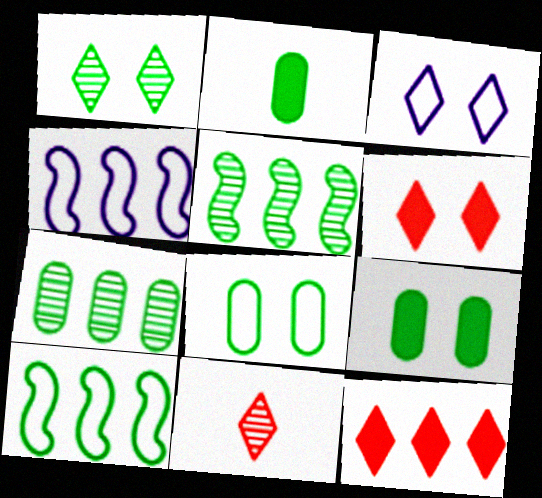[[1, 2, 10], 
[1, 3, 6], 
[2, 7, 8], 
[4, 7, 12], 
[4, 9, 11]]